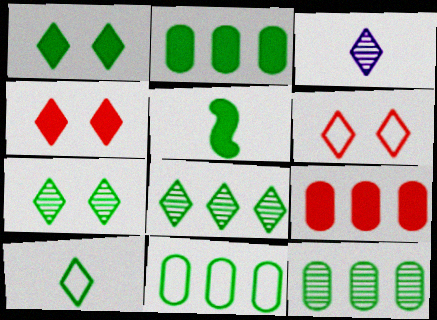[[1, 2, 5], 
[1, 8, 10], 
[2, 11, 12], 
[5, 7, 11]]